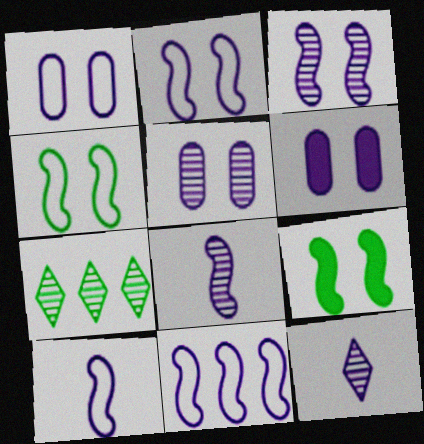[[1, 5, 6], 
[2, 10, 11], 
[6, 11, 12]]